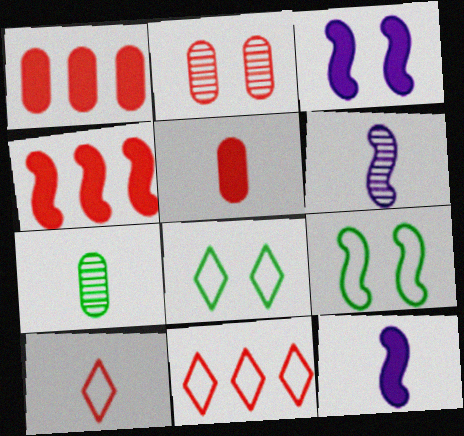[[1, 6, 8], 
[2, 3, 8], 
[2, 4, 10], 
[3, 7, 11], 
[4, 6, 9], 
[7, 10, 12]]